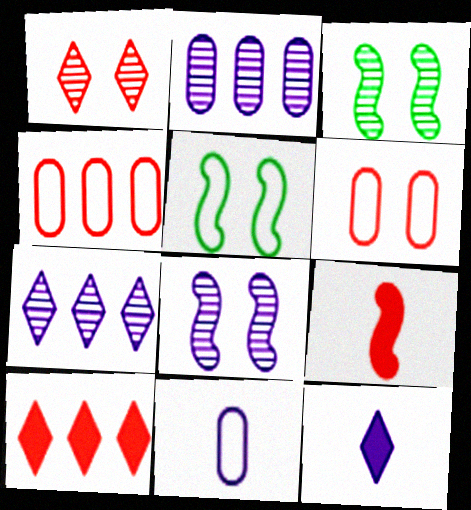[[1, 4, 9], 
[3, 4, 12], 
[3, 10, 11]]